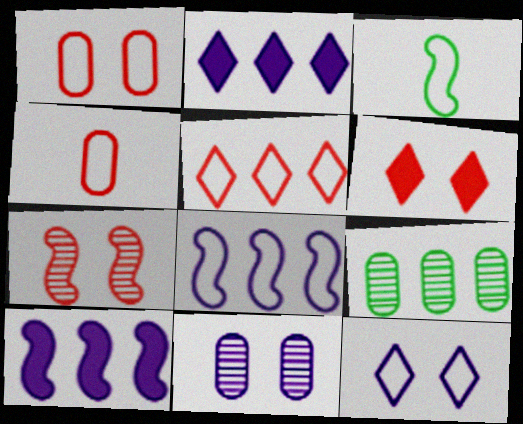[[1, 6, 7], 
[3, 7, 10], 
[5, 9, 10]]